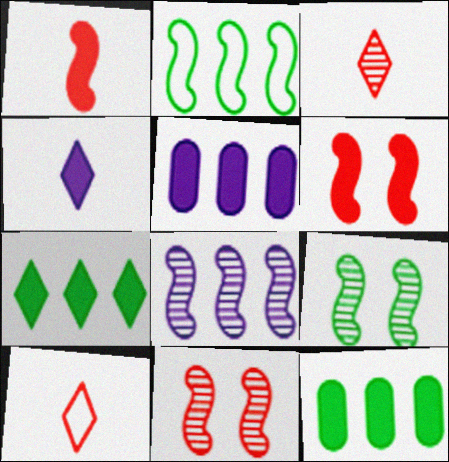[[4, 6, 12], 
[5, 9, 10]]